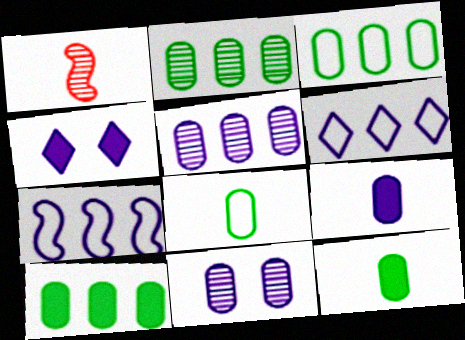[[1, 3, 4], 
[2, 3, 10]]